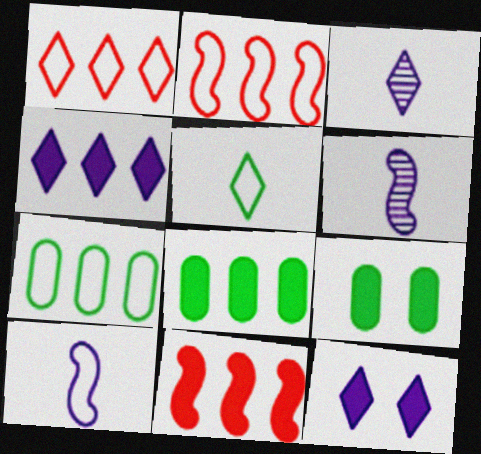[[1, 6, 9], 
[2, 3, 9], 
[4, 8, 11]]